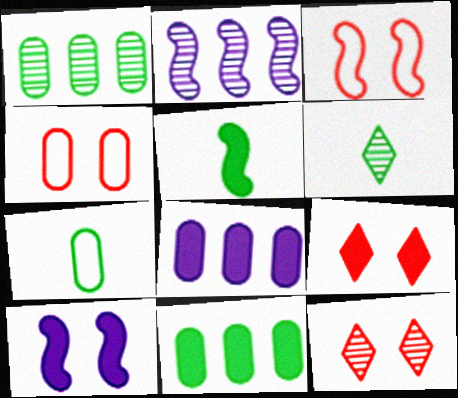[[2, 3, 5], 
[2, 7, 9], 
[3, 6, 8], 
[5, 6, 7], 
[5, 8, 9]]